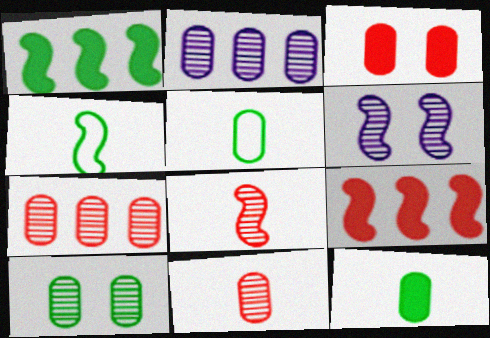[[2, 3, 5], 
[2, 10, 11], 
[4, 6, 9]]